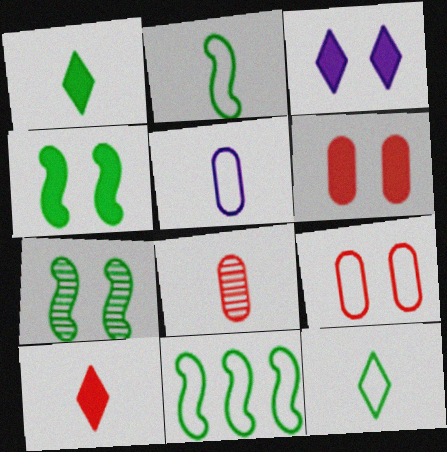[[3, 4, 6], 
[3, 7, 9], 
[3, 8, 11]]